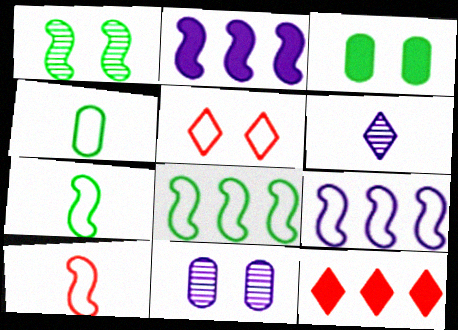[[1, 2, 10], 
[4, 5, 9], 
[7, 11, 12]]